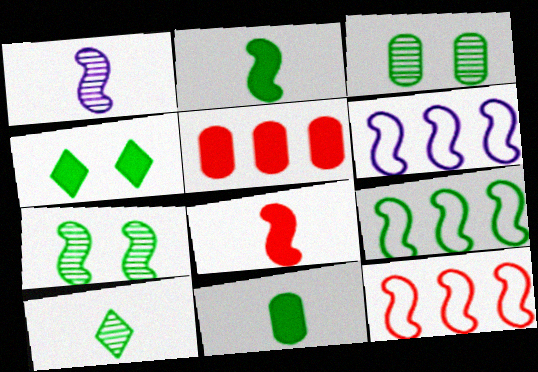[[2, 7, 9], 
[6, 7, 8], 
[6, 9, 12]]